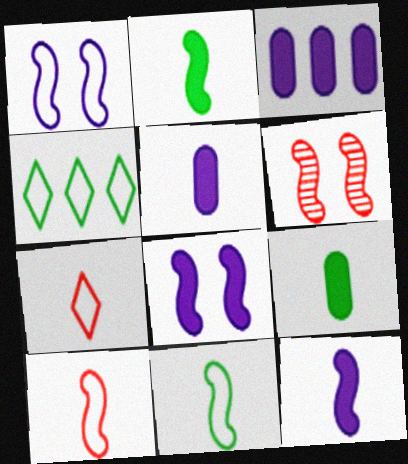[[4, 5, 6]]